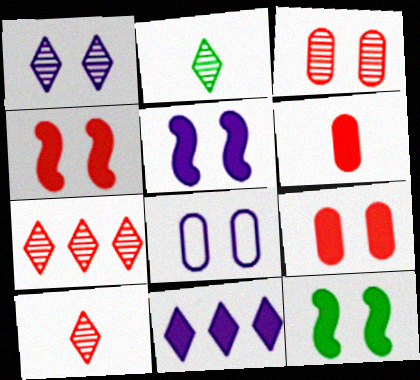[[1, 2, 7], 
[1, 5, 8], 
[4, 5, 12], 
[6, 11, 12]]